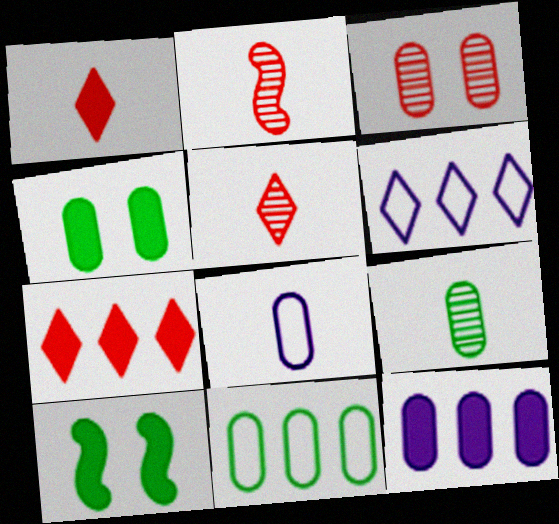[[1, 10, 12], 
[2, 4, 6], 
[4, 9, 11]]